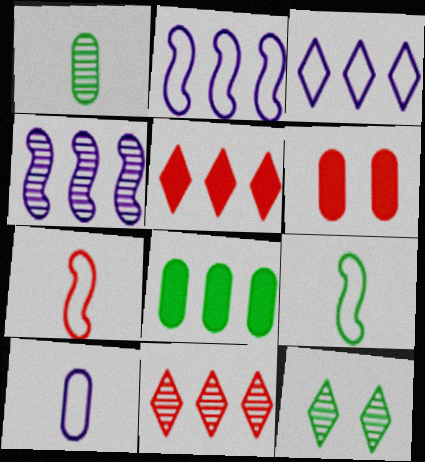[[2, 8, 11], 
[6, 7, 11], 
[8, 9, 12]]